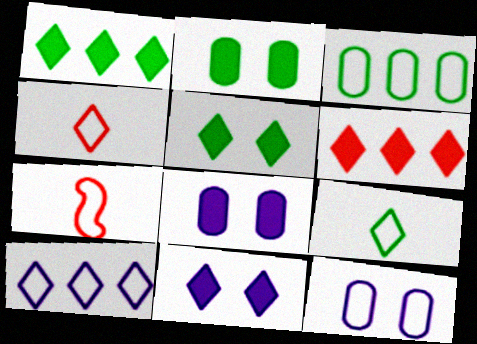[]